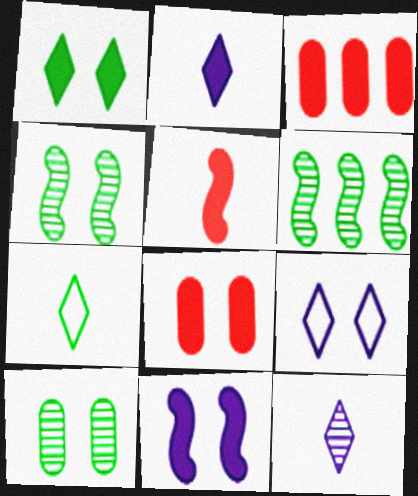[[1, 8, 11], 
[4, 8, 9]]